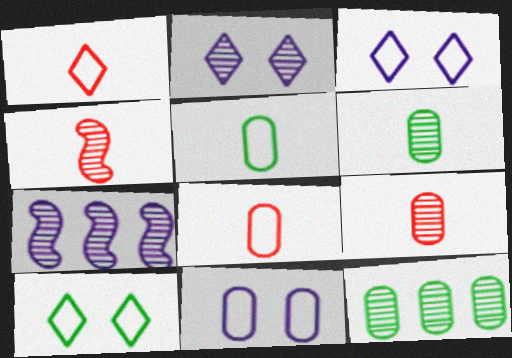[[2, 4, 12]]